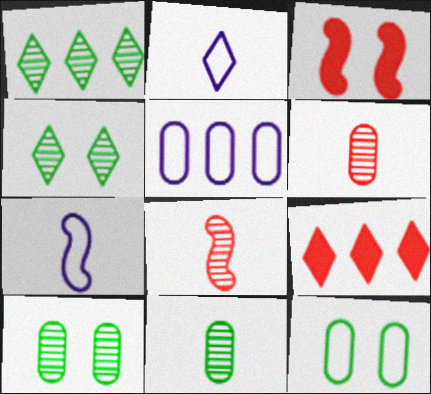[[2, 4, 9], 
[7, 9, 10]]